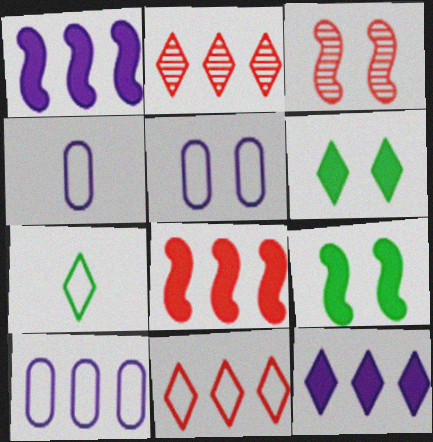[[2, 4, 9], 
[3, 5, 6], 
[4, 5, 10]]